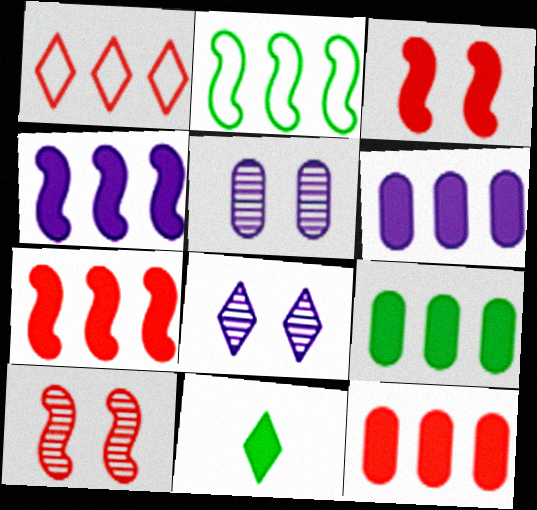[[1, 8, 11], 
[3, 6, 11], 
[6, 9, 12]]